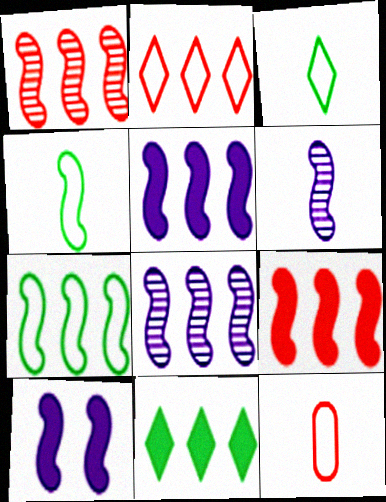[[1, 4, 10], 
[1, 5, 7], 
[7, 8, 9]]